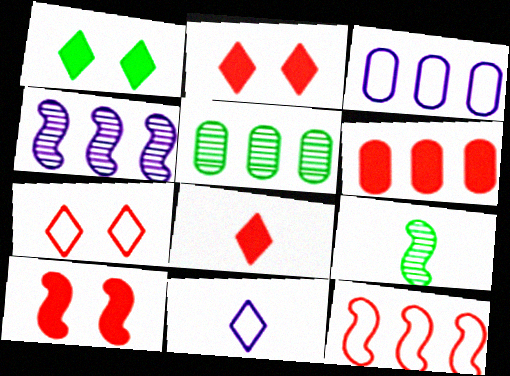[[2, 3, 9], 
[3, 5, 6], 
[5, 10, 11], 
[6, 8, 10]]